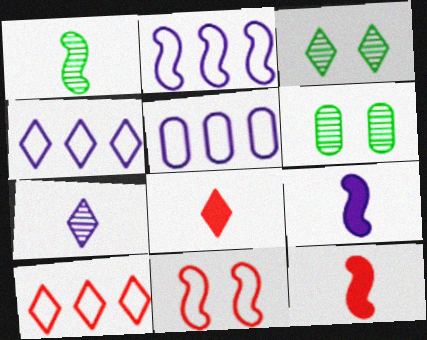[[2, 4, 5], 
[2, 6, 8], 
[3, 4, 8], 
[3, 5, 12], 
[4, 6, 12], 
[6, 9, 10]]